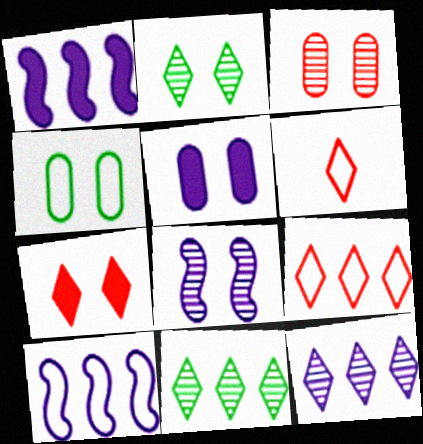[[2, 3, 8], 
[3, 4, 5], 
[4, 6, 10], 
[4, 7, 8]]